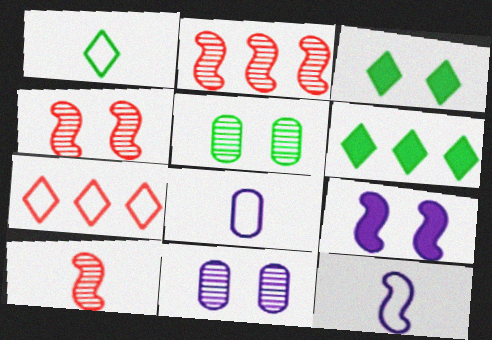[[2, 3, 8], 
[2, 4, 10], 
[4, 6, 8]]